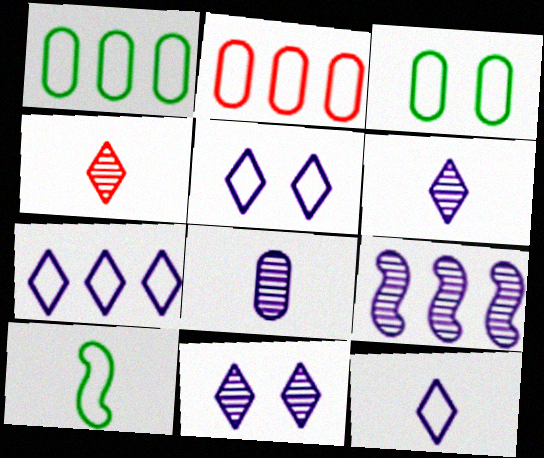[[2, 5, 10], 
[5, 7, 12], 
[8, 9, 11]]